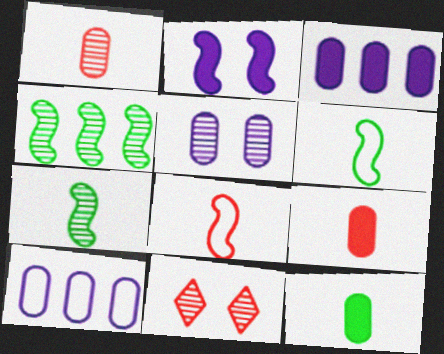[[2, 4, 8], 
[3, 6, 11]]